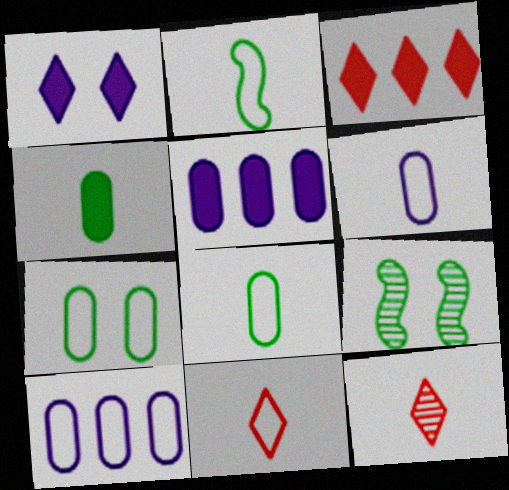[[2, 6, 11], 
[3, 6, 9], 
[5, 9, 11]]